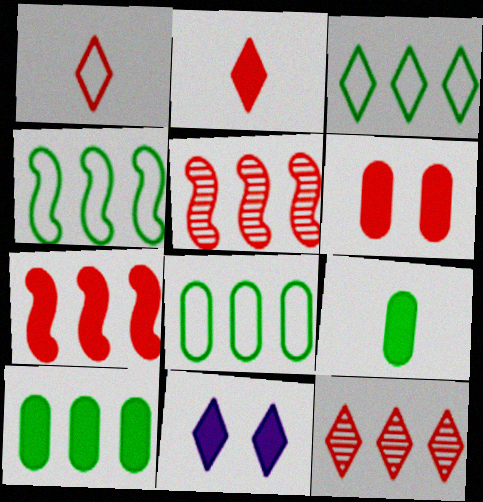[[1, 5, 6], 
[2, 6, 7], 
[3, 4, 8], 
[7, 9, 11]]